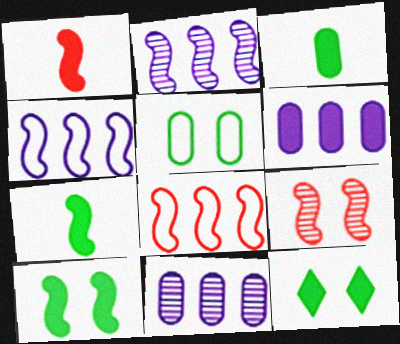[[1, 6, 12], 
[1, 8, 9], 
[4, 7, 9]]